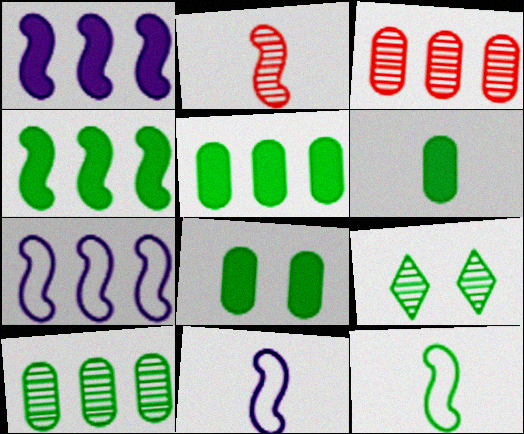[[5, 6, 8], 
[5, 9, 12]]